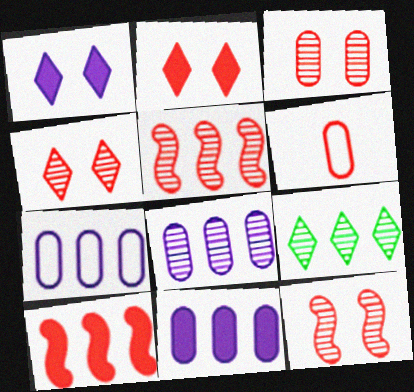[[2, 5, 6], 
[3, 4, 12], 
[4, 6, 10], 
[5, 8, 9], 
[7, 8, 11], 
[7, 9, 10]]